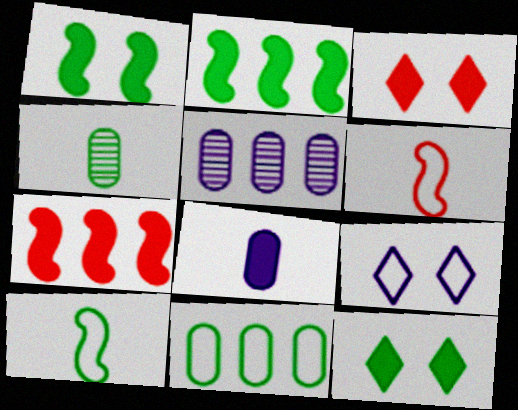[[2, 3, 8], 
[3, 5, 10], 
[4, 7, 9], 
[5, 6, 12], 
[6, 9, 11], 
[7, 8, 12]]